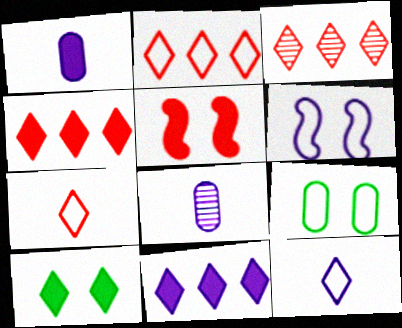[[2, 3, 4], 
[3, 10, 12], 
[6, 8, 11]]